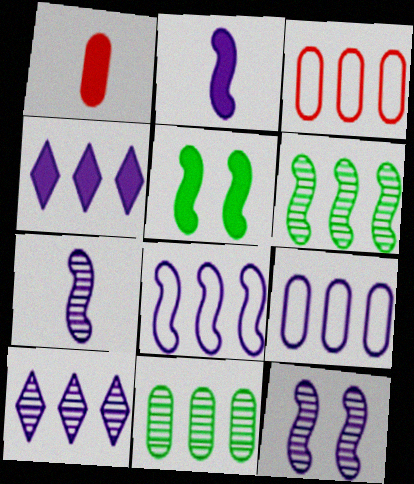[[1, 4, 5], 
[2, 8, 12], 
[3, 4, 6]]